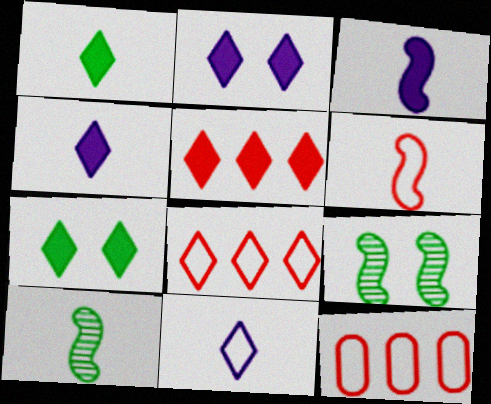[[1, 2, 5], 
[2, 10, 12], 
[3, 6, 10], 
[4, 5, 7], 
[4, 9, 12]]